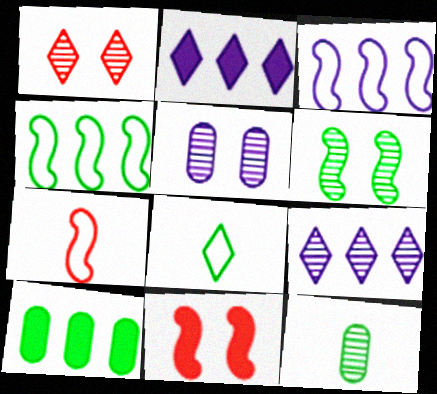[[1, 2, 8], 
[1, 5, 6], 
[6, 8, 10]]